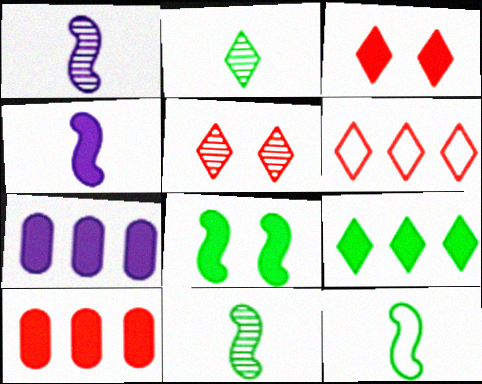[[5, 7, 12]]